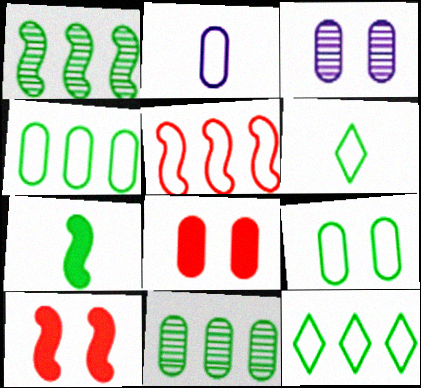[[2, 8, 11], 
[3, 8, 9]]